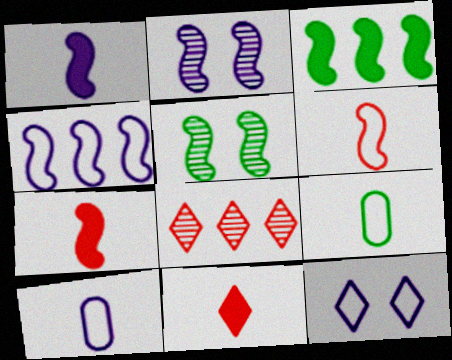[[1, 2, 4], 
[2, 3, 6], 
[4, 5, 7], 
[4, 10, 12]]